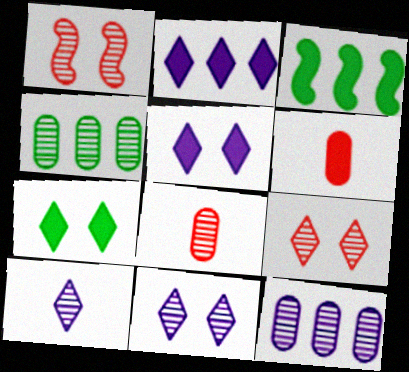[[1, 4, 10], 
[3, 5, 6]]